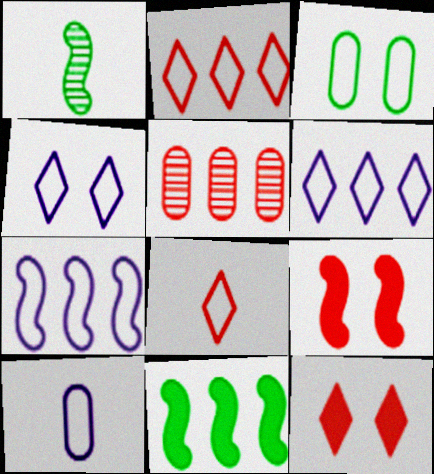[[1, 7, 9], 
[3, 7, 8], 
[4, 7, 10], 
[5, 6, 11], 
[5, 8, 9]]